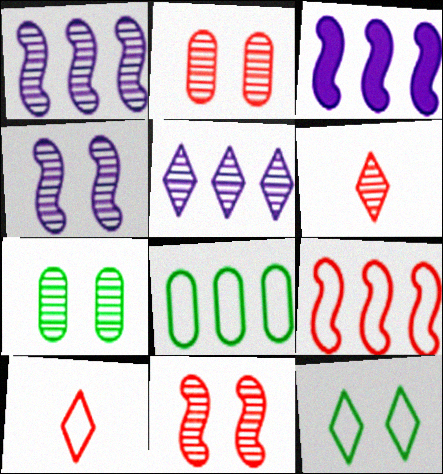[[1, 6, 7], 
[3, 7, 10]]